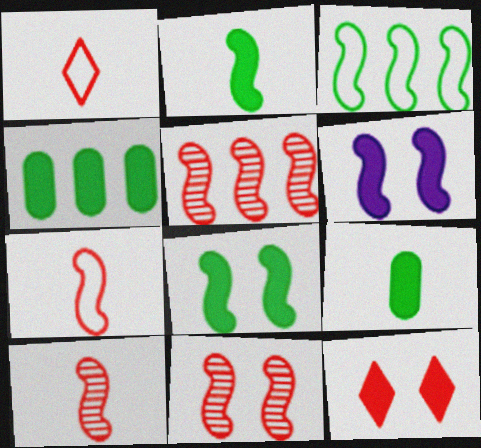[[3, 6, 10], 
[5, 10, 11]]